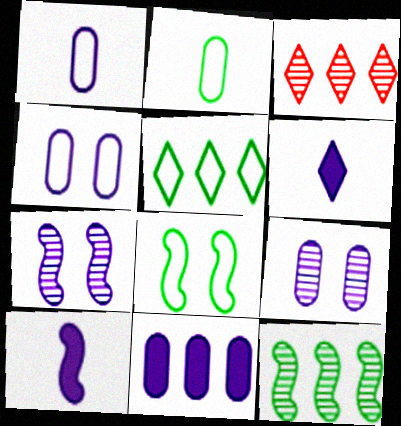[[1, 9, 11], 
[2, 5, 8]]